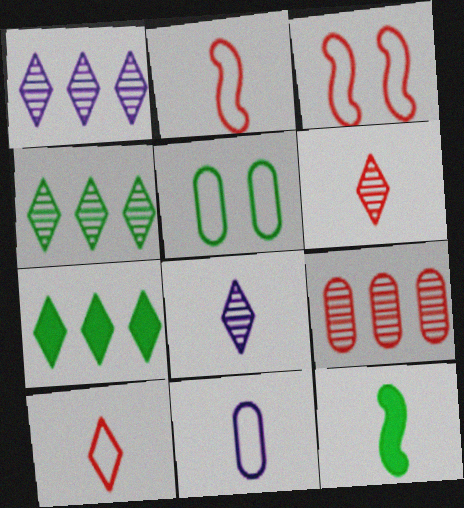[[4, 5, 12], 
[6, 11, 12]]